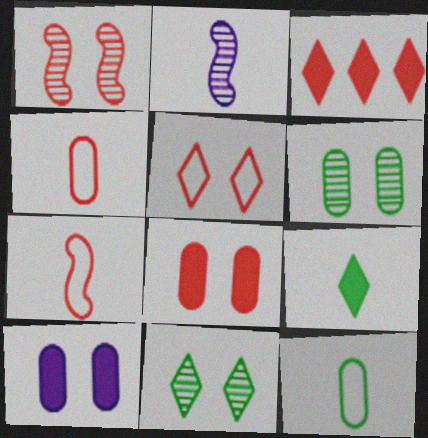[[1, 3, 4], 
[1, 5, 8], 
[2, 4, 9]]